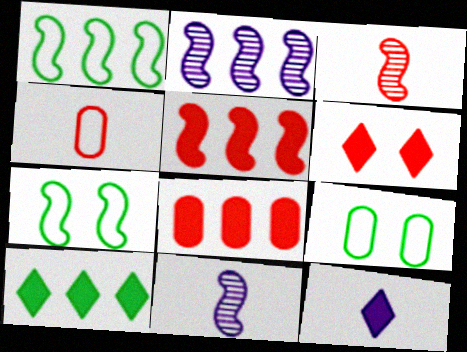[[1, 2, 5], 
[5, 7, 11], 
[6, 10, 12]]